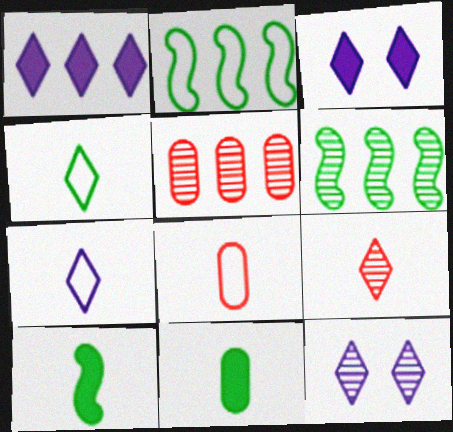[[1, 2, 5], 
[1, 7, 12], 
[3, 6, 8]]